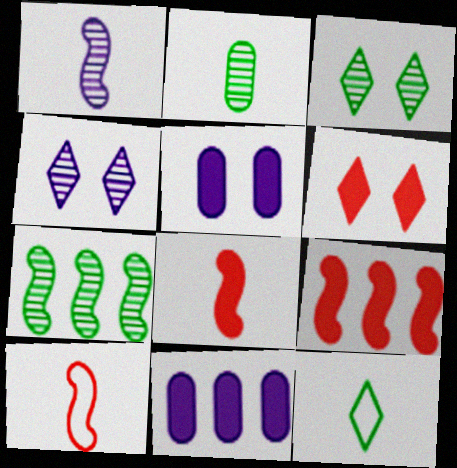[[2, 3, 7], 
[3, 10, 11]]